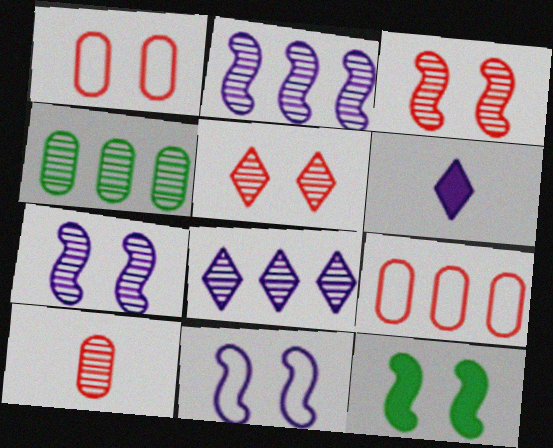[[3, 11, 12]]